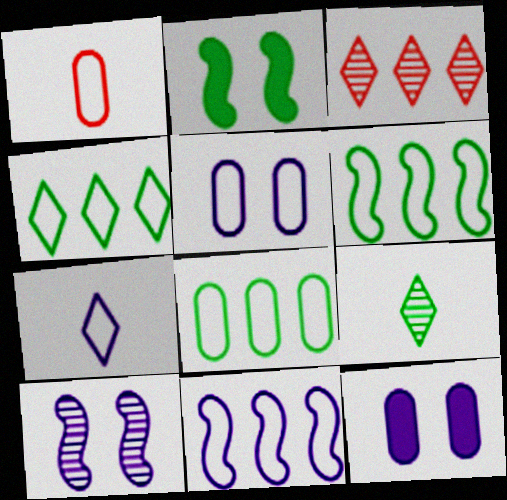[[1, 5, 8], 
[2, 8, 9], 
[4, 6, 8], 
[5, 7, 11]]